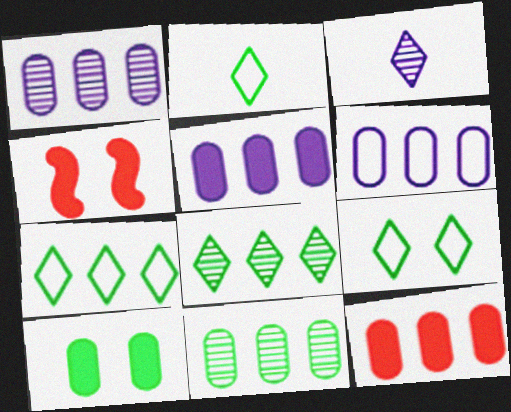[[1, 2, 4], 
[1, 5, 6], 
[2, 7, 9], 
[6, 11, 12]]